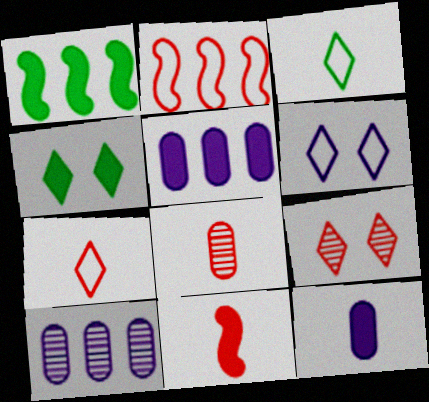[[1, 6, 8], 
[4, 5, 11], 
[4, 6, 9], 
[7, 8, 11]]